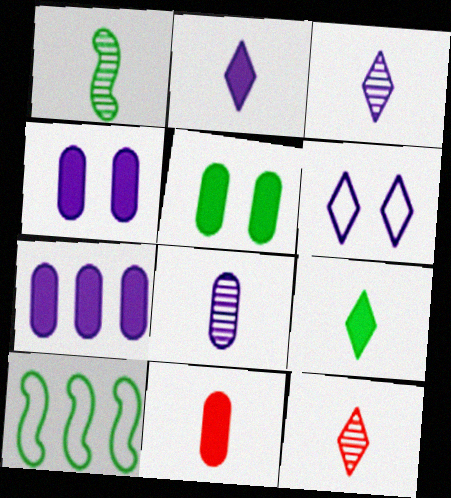[[1, 8, 12], 
[4, 10, 12], 
[5, 7, 11]]